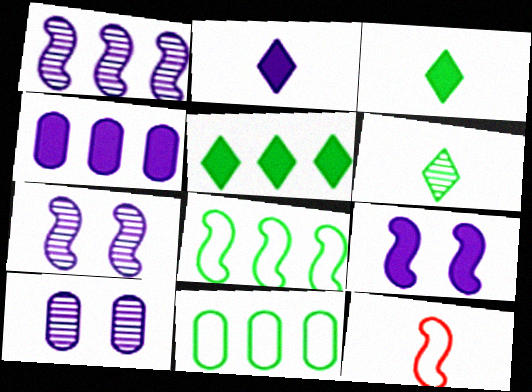[[2, 4, 9], 
[5, 10, 12]]